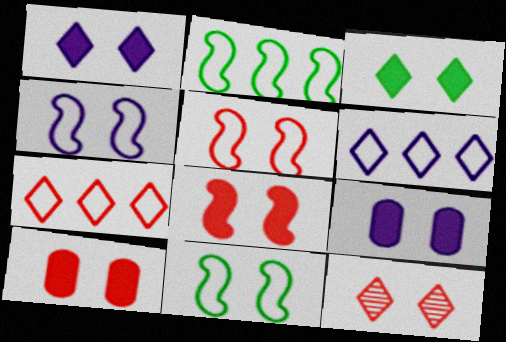[[3, 8, 9], 
[4, 5, 11], 
[5, 10, 12], 
[9, 11, 12]]